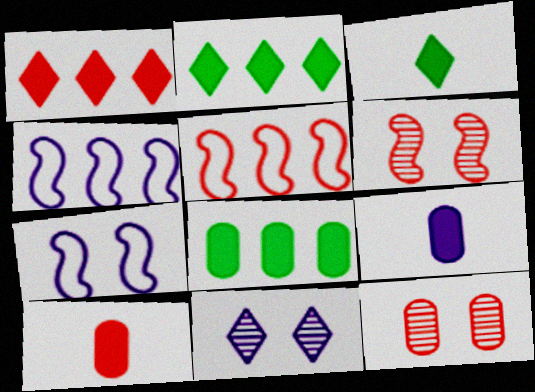[[3, 4, 12], 
[4, 9, 11]]